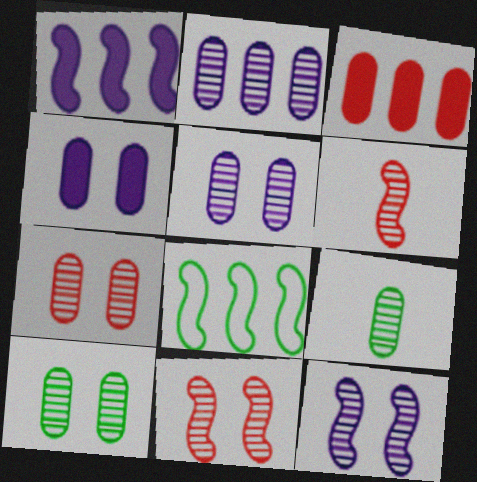[[2, 7, 9], 
[5, 7, 10]]